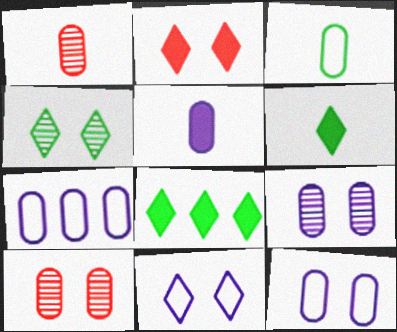[[1, 3, 5], 
[2, 4, 11], 
[5, 7, 9]]